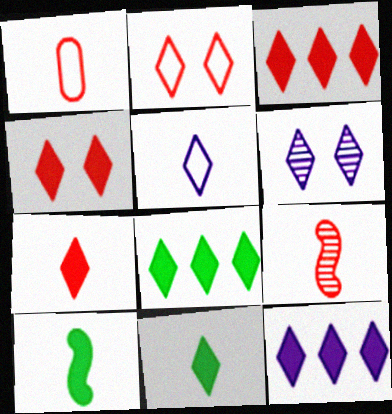[[1, 7, 9], 
[3, 4, 7], 
[3, 8, 12], 
[4, 11, 12], 
[5, 6, 12]]